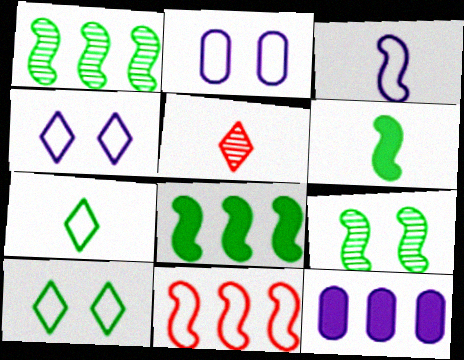[[2, 5, 8], 
[2, 7, 11]]